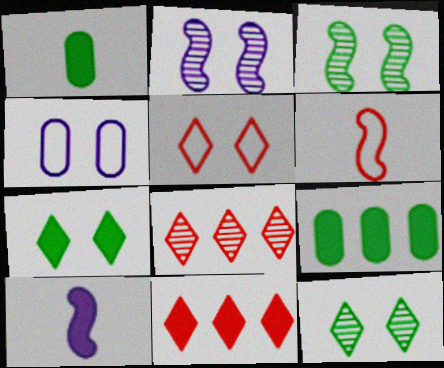[]